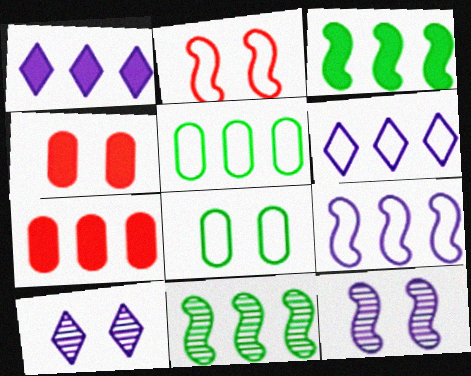[[1, 3, 7], 
[6, 7, 11]]